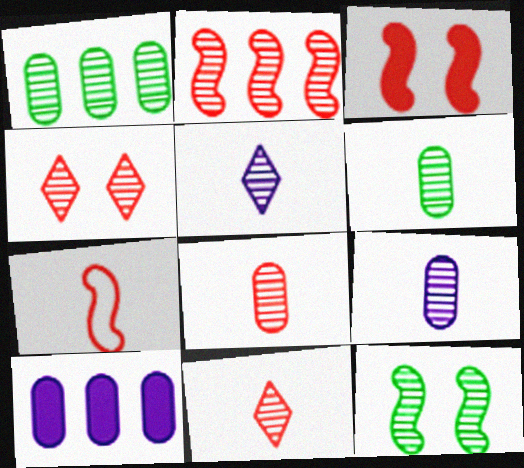[[2, 3, 7], 
[2, 4, 8], 
[6, 8, 9]]